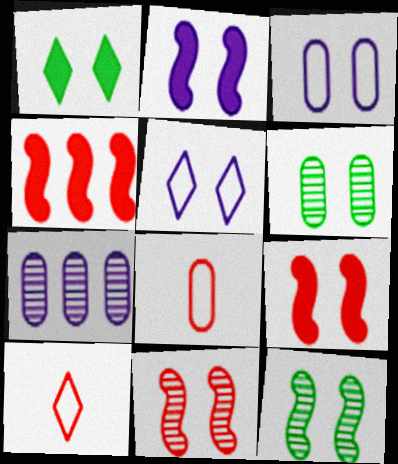[[1, 3, 11], 
[5, 6, 9]]